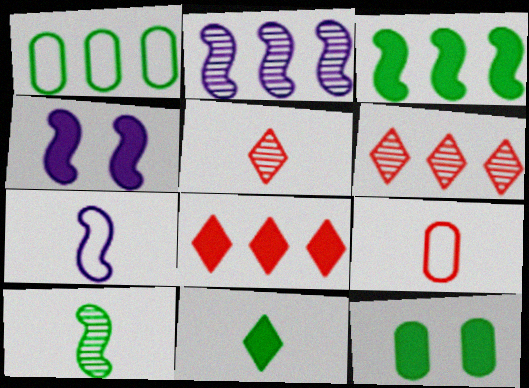[[1, 2, 8], 
[1, 4, 5], 
[2, 4, 7], 
[3, 11, 12], 
[6, 7, 12]]